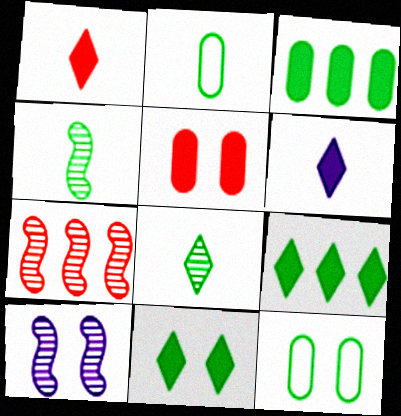[[4, 7, 10], 
[4, 9, 12], 
[6, 7, 12]]